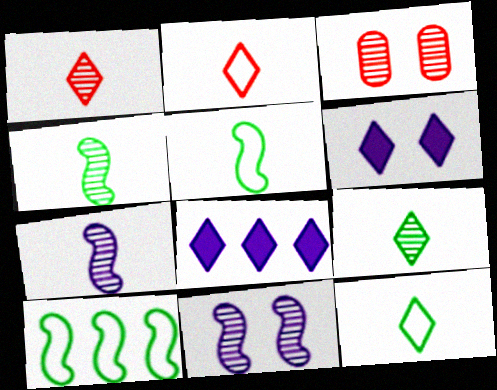[[3, 5, 8]]